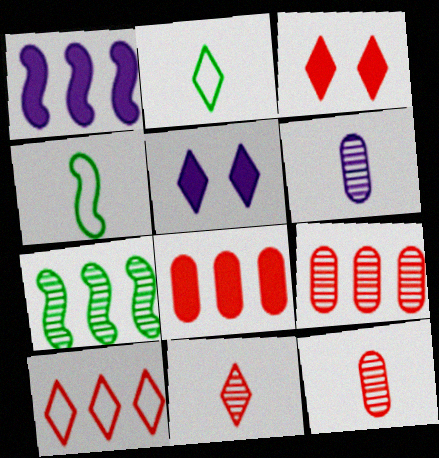[[3, 10, 11], 
[4, 5, 9]]